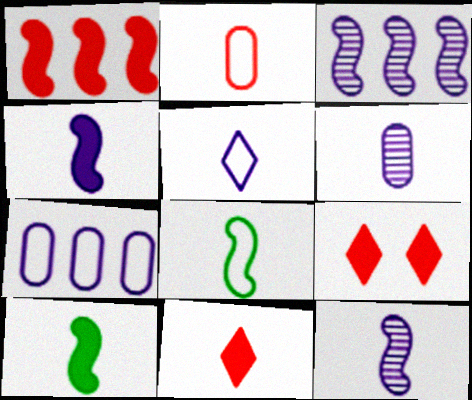[[2, 5, 8], 
[4, 5, 6], 
[6, 8, 11]]